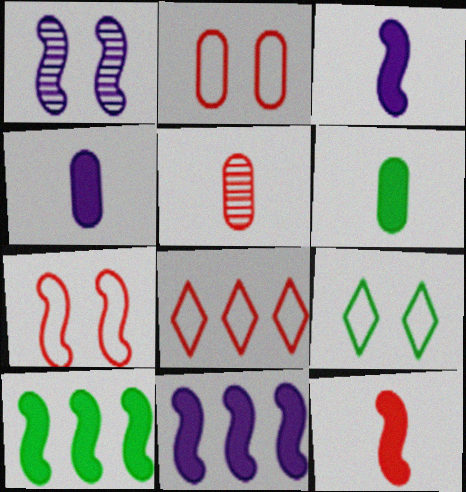[[1, 6, 8], 
[5, 9, 11]]